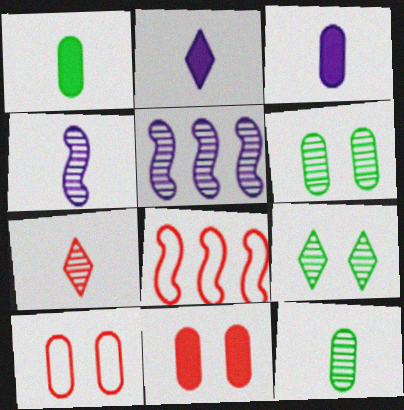[[2, 6, 8], 
[3, 8, 9], 
[4, 7, 12], 
[5, 6, 7], 
[7, 8, 11]]